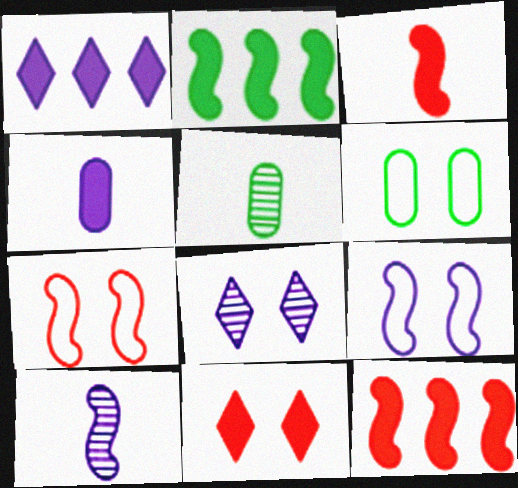[[1, 5, 7], 
[2, 4, 11], 
[2, 7, 10]]